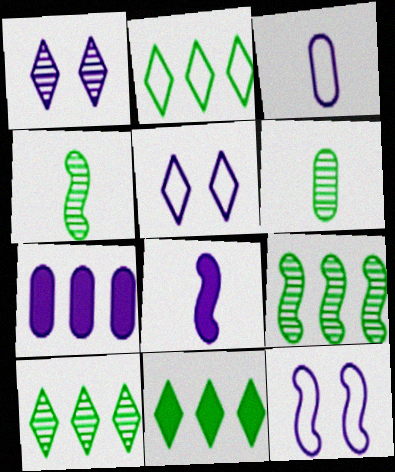[[2, 10, 11]]